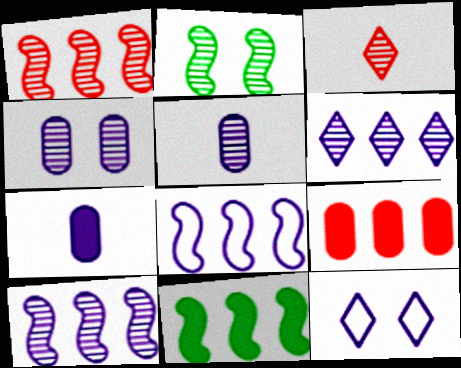[[1, 8, 11], 
[7, 10, 12]]